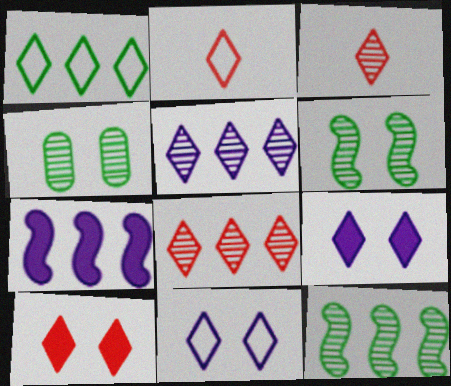[[1, 2, 11], 
[1, 3, 9], 
[2, 4, 7], 
[2, 8, 10]]